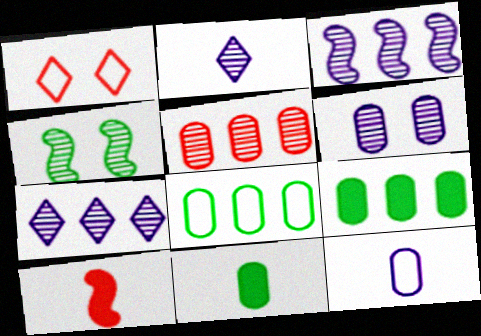[[1, 3, 11], 
[1, 5, 10], 
[2, 3, 6], 
[2, 4, 5]]